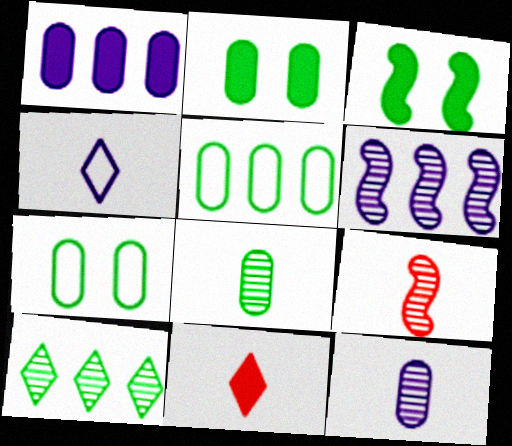[[1, 3, 11], 
[2, 5, 8], 
[6, 7, 11]]